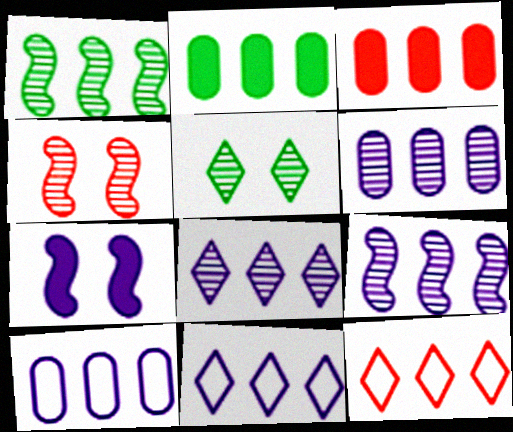[[1, 3, 11], 
[2, 9, 12], 
[6, 8, 9]]